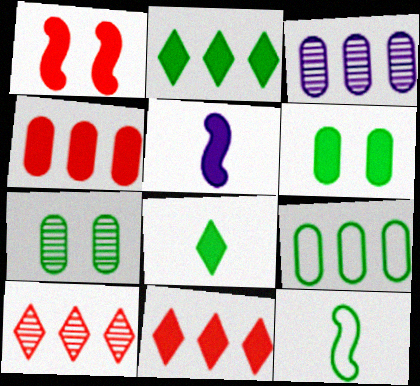[[2, 7, 12], 
[3, 4, 9], 
[5, 6, 11]]